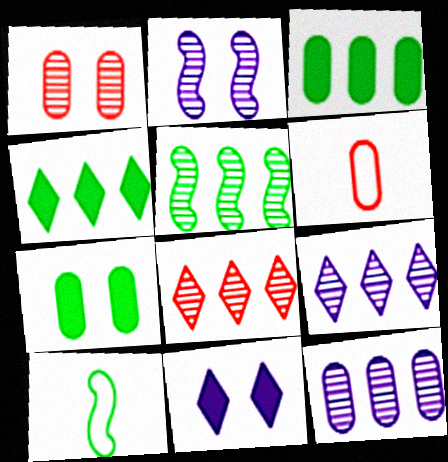[[2, 4, 6], 
[5, 6, 11], 
[5, 8, 12], 
[6, 7, 12]]